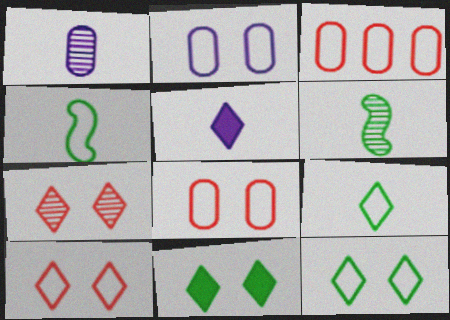[]